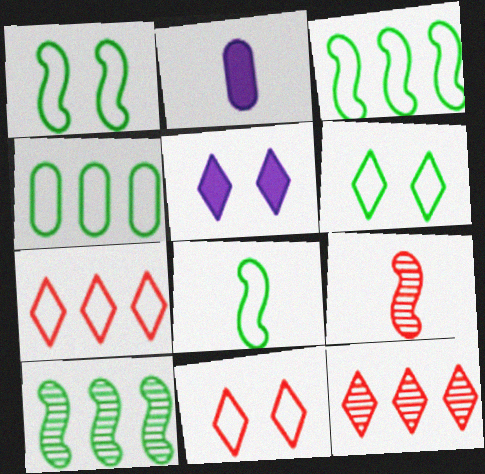[[1, 2, 12], 
[1, 3, 8], 
[2, 10, 11], 
[4, 5, 9], 
[4, 6, 8]]